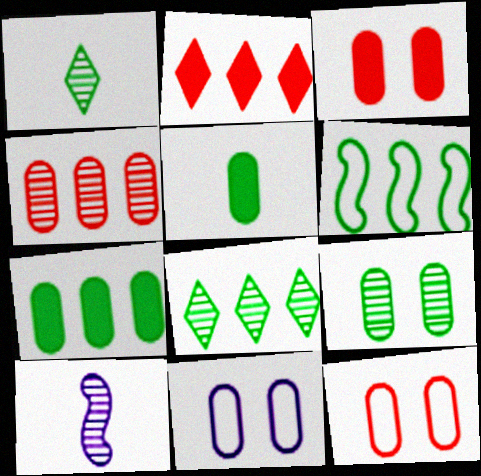[[3, 9, 11], 
[4, 5, 11], 
[6, 7, 8]]